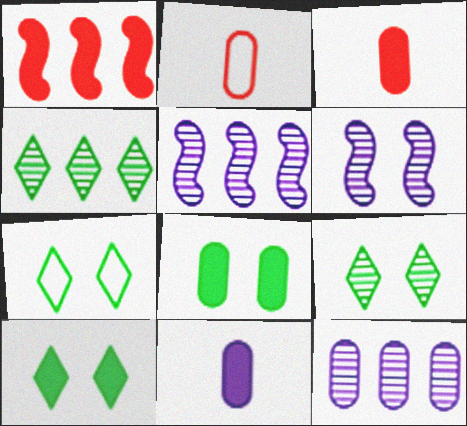[[1, 10, 11], 
[2, 5, 10], 
[2, 8, 12], 
[3, 5, 7], 
[7, 9, 10]]